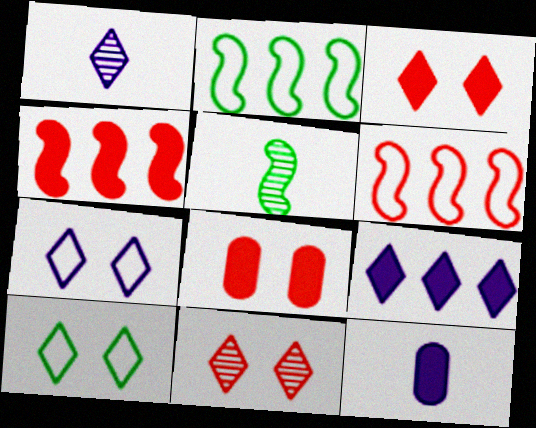[[1, 2, 8], 
[1, 7, 9], 
[2, 11, 12]]